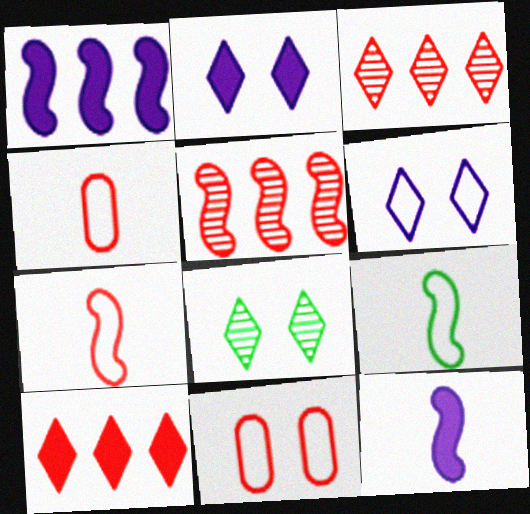[[1, 4, 8]]